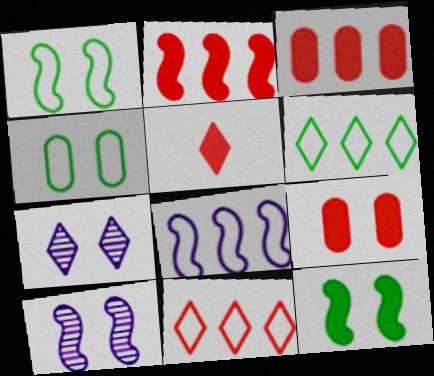[[1, 7, 9], 
[2, 5, 9], 
[5, 6, 7]]